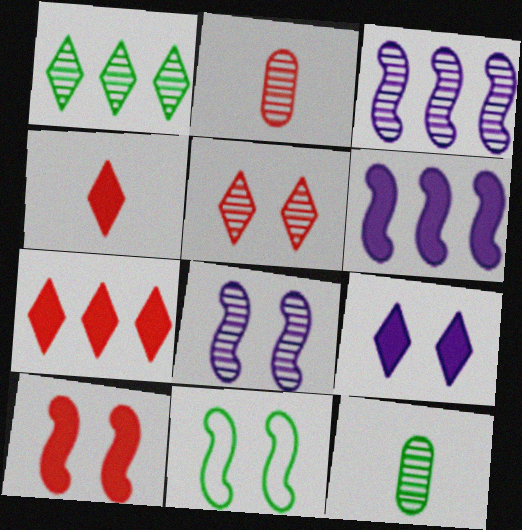[[1, 2, 8], 
[3, 5, 12], 
[8, 10, 11]]